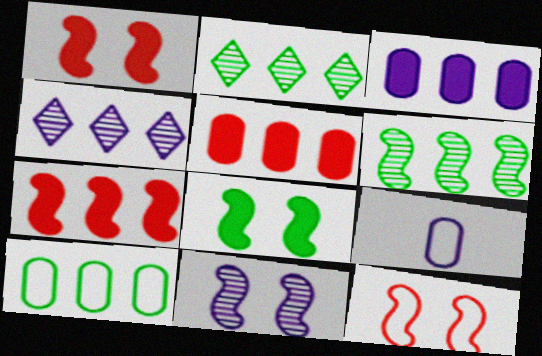[[1, 2, 9], 
[4, 7, 10], 
[8, 11, 12]]